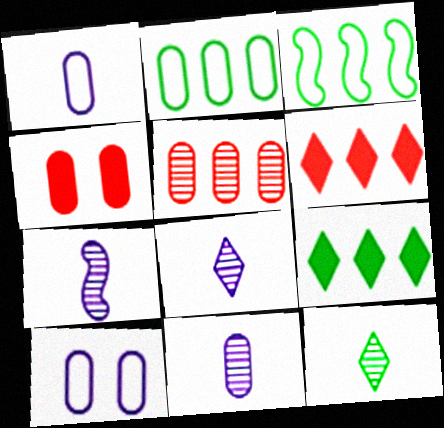[[2, 4, 11], 
[3, 4, 8], 
[7, 8, 11]]